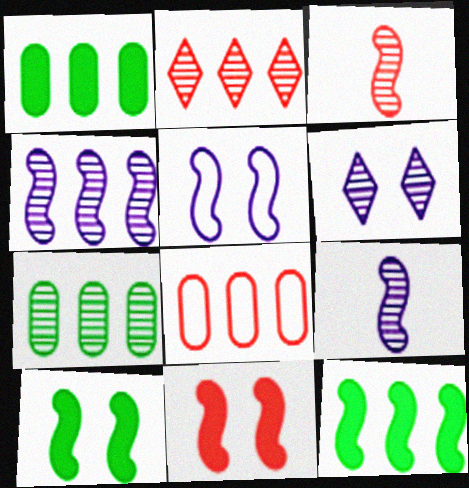[[2, 4, 7], 
[3, 5, 12], 
[3, 6, 7]]